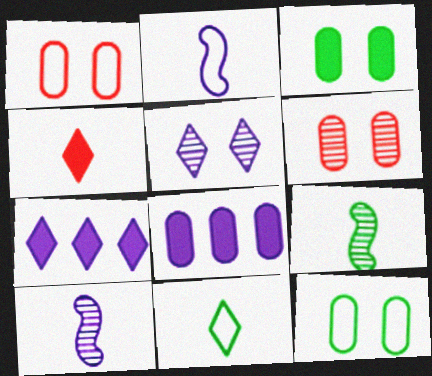[[1, 7, 9], 
[2, 5, 8]]